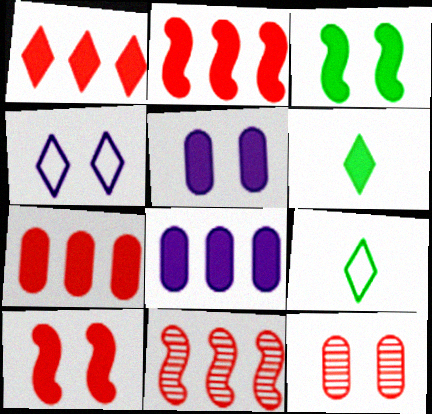[[1, 2, 7], 
[2, 5, 6], 
[3, 4, 12], 
[5, 9, 11], 
[6, 8, 10]]